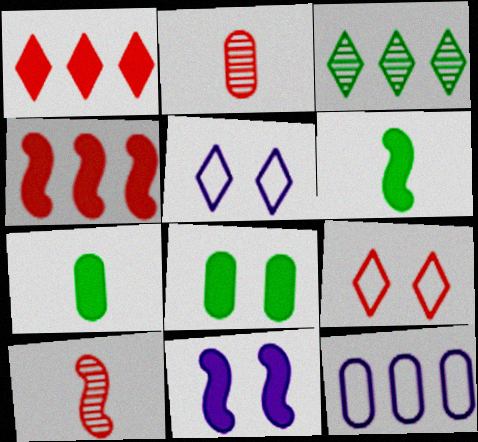[[1, 7, 11], 
[2, 4, 9], 
[2, 8, 12], 
[3, 4, 12], 
[4, 6, 11]]